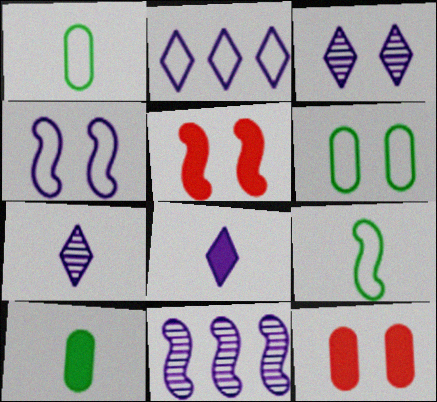[[2, 3, 8], 
[3, 5, 6], 
[5, 9, 11]]